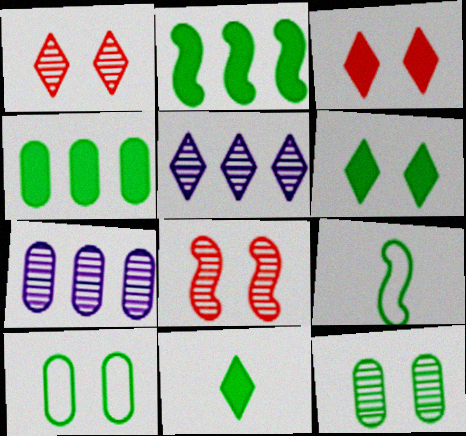[[3, 7, 9]]